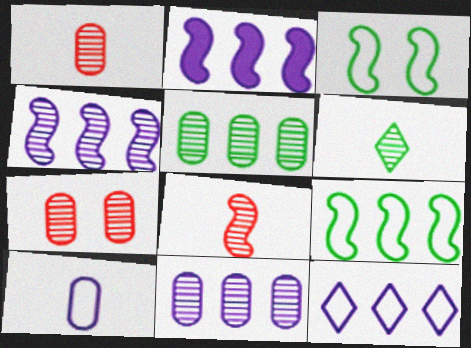[[2, 3, 8], 
[2, 11, 12], 
[4, 6, 7]]